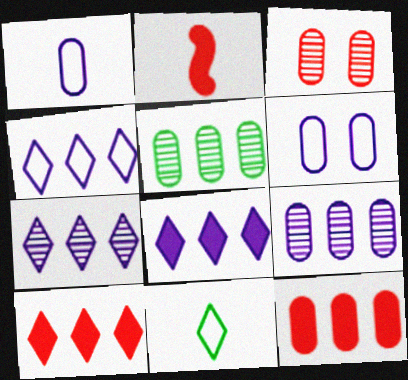[[4, 7, 8]]